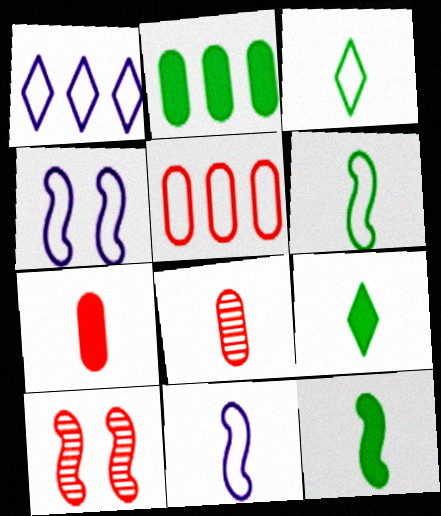[[3, 4, 5], 
[8, 9, 11]]